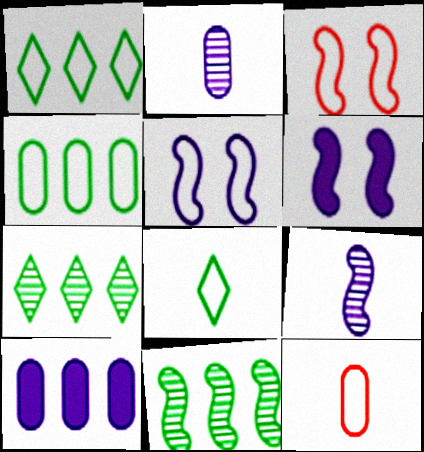[[1, 5, 12], 
[6, 7, 12]]